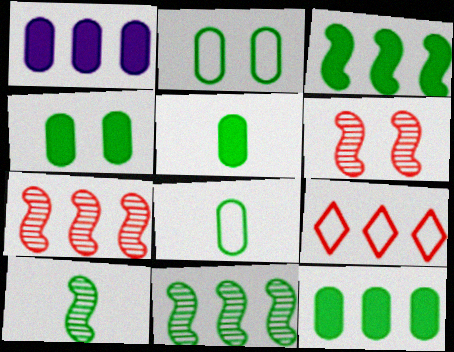[[1, 9, 11], 
[4, 5, 12]]